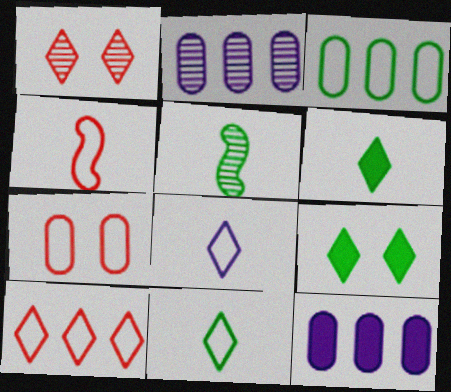[[1, 2, 5], 
[2, 4, 9], 
[3, 5, 9], 
[4, 7, 10]]